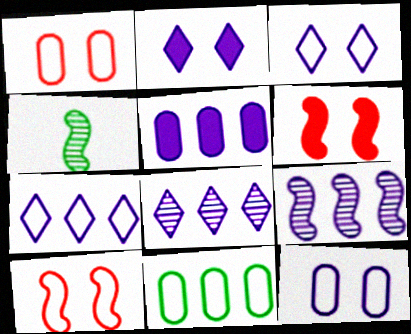[[5, 7, 9]]